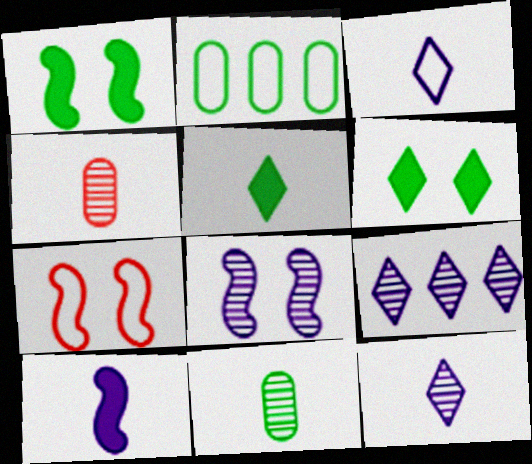[[1, 7, 8], 
[2, 3, 7]]